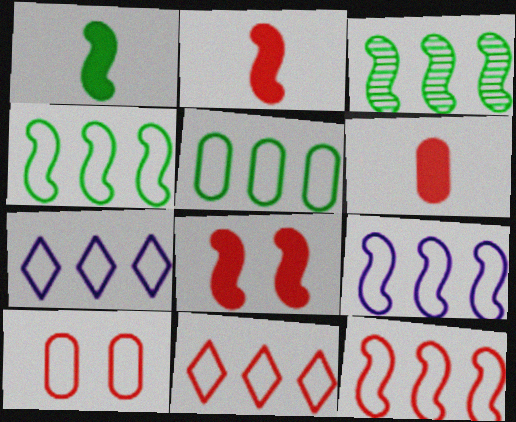[[4, 9, 12], 
[5, 7, 12], 
[5, 9, 11]]